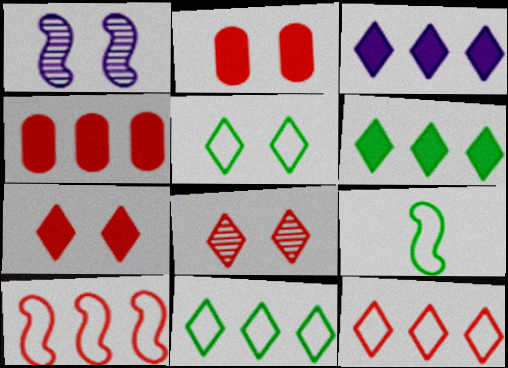[[1, 2, 5]]